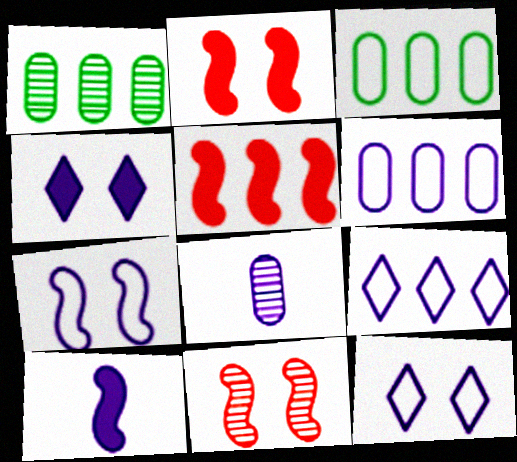[[1, 5, 9]]